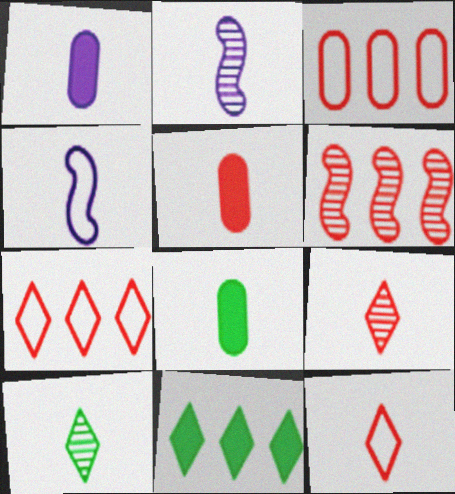[[1, 5, 8], 
[2, 8, 12], 
[4, 5, 10], 
[4, 8, 9]]